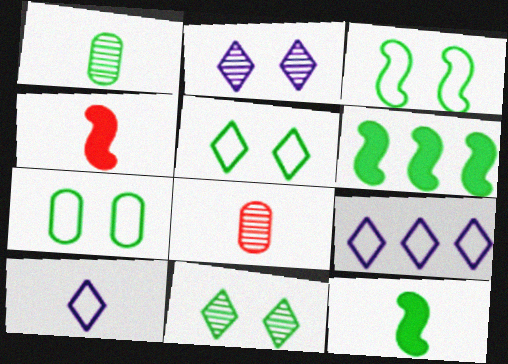[[1, 4, 10], 
[1, 5, 6], 
[3, 5, 7], 
[8, 10, 12]]